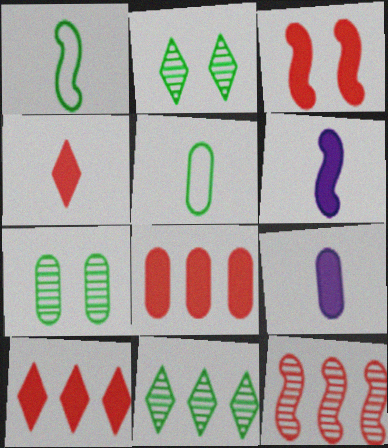[[3, 4, 8]]